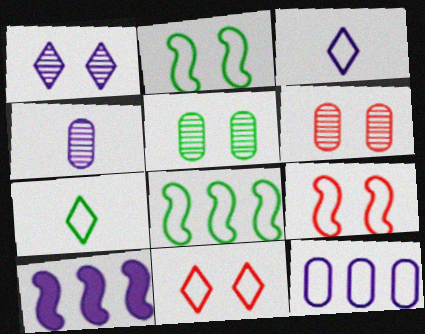[[6, 7, 10], 
[7, 9, 12]]